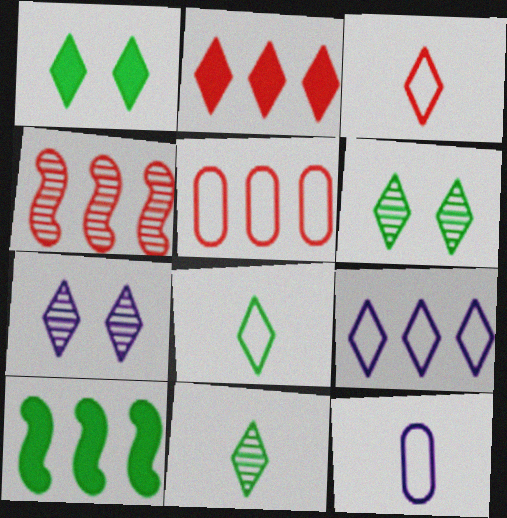[[1, 4, 12], 
[2, 4, 5], 
[2, 7, 8]]